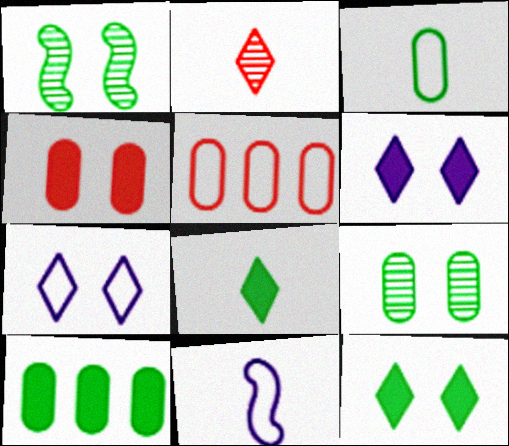[[1, 4, 7], 
[3, 9, 10]]